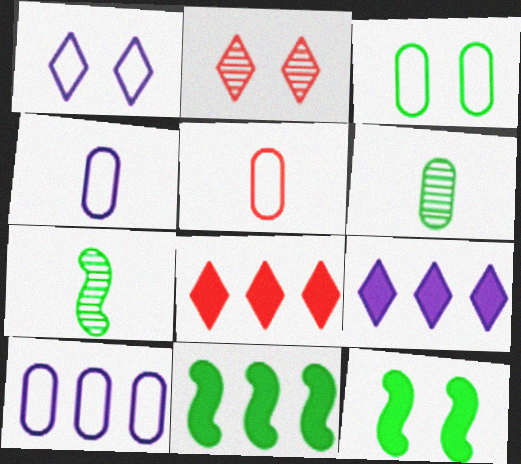[[2, 4, 11], 
[3, 5, 10]]